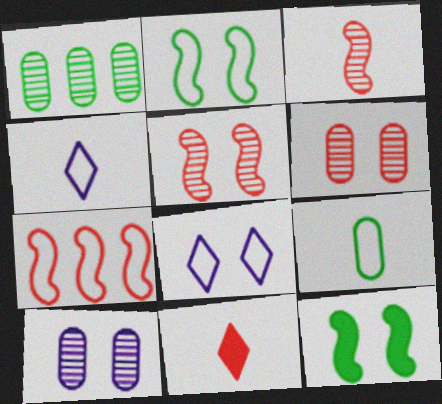[[6, 7, 11], 
[6, 8, 12], 
[7, 8, 9]]